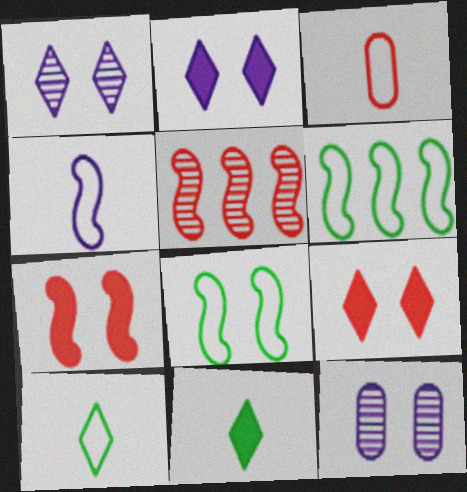[[3, 4, 10], 
[3, 5, 9], 
[8, 9, 12]]